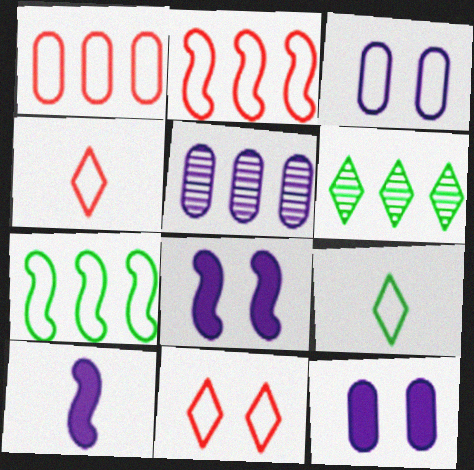[[2, 3, 9], 
[3, 4, 7]]